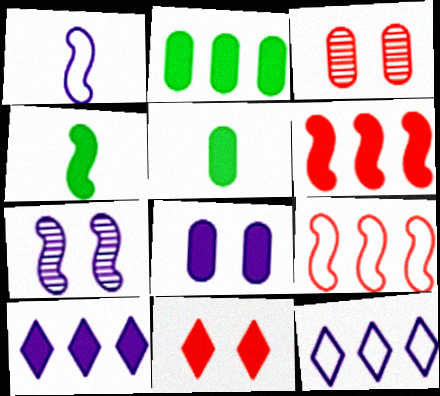[[2, 6, 10], 
[3, 4, 12], 
[4, 7, 9]]